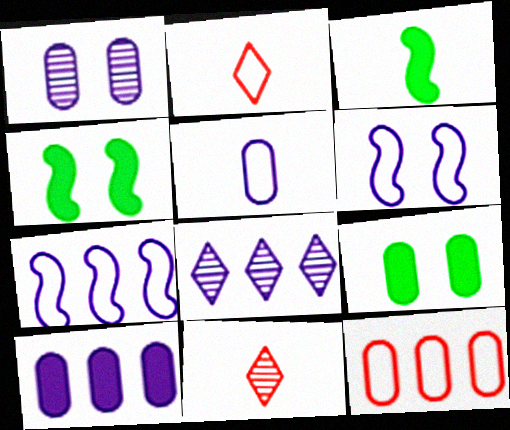[[1, 5, 10], 
[3, 5, 11], 
[7, 8, 10], 
[7, 9, 11]]